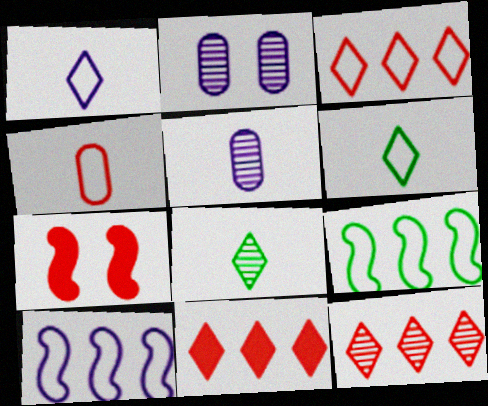[[3, 11, 12], 
[4, 7, 12]]